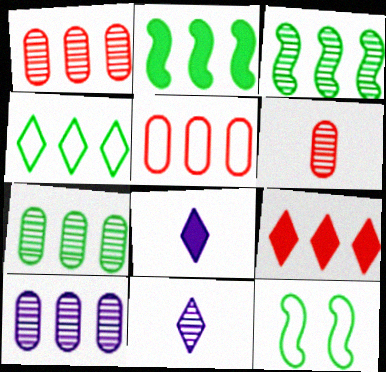[[1, 7, 10], 
[1, 8, 12], 
[2, 4, 7]]